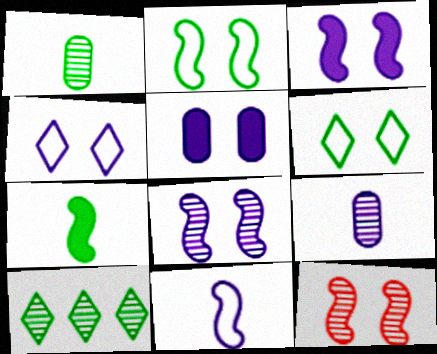[[2, 3, 12], 
[4, 5, 8], 
[5, 6, 12], 
[9, 10, 12]]